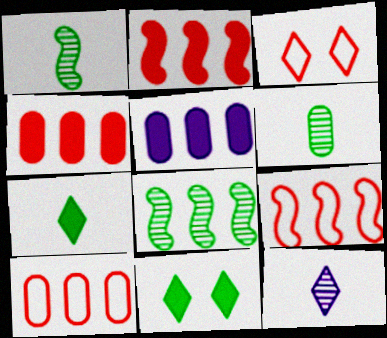[[1, 3, 5]]